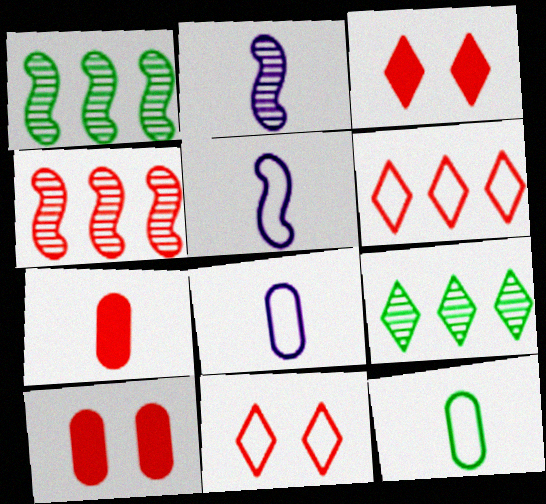[[1, 3, 8], 
[4, 7, 11], 
[5, 9, 10]]